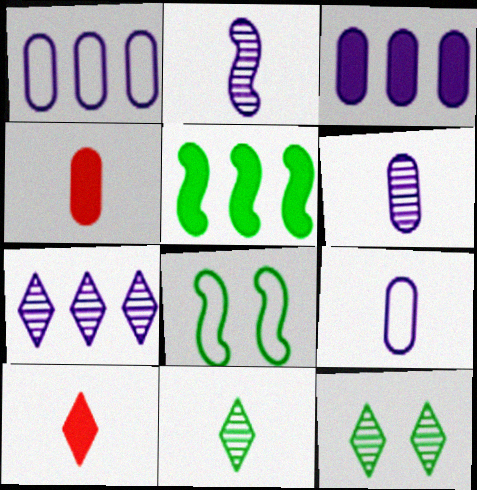[[4, 7, 8]]